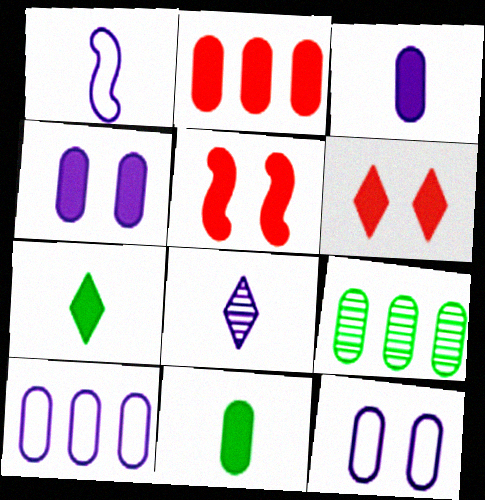[[1, 3, 8], 
[1, 6, 9], 
[2, 4, 11], 
[2, 9, 10]]